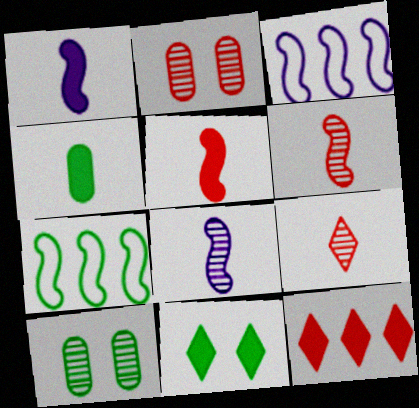[]